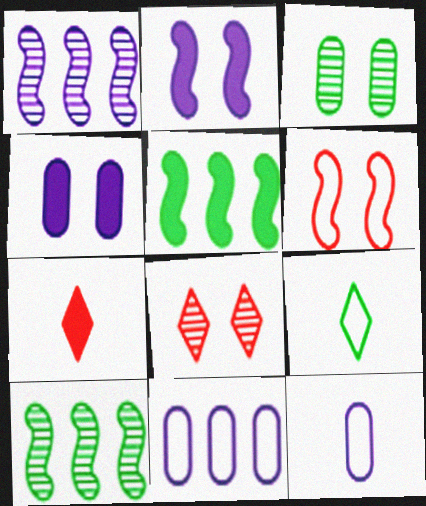[[3, 5, 9], 
[4, 5, 7], 
[5, 8, 12], 
[6, 9, 11]]